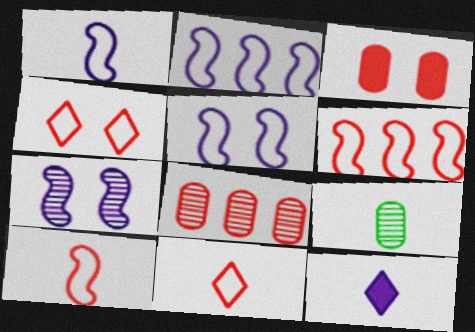[[1, 2, 5], 
[9, 10, 12]]